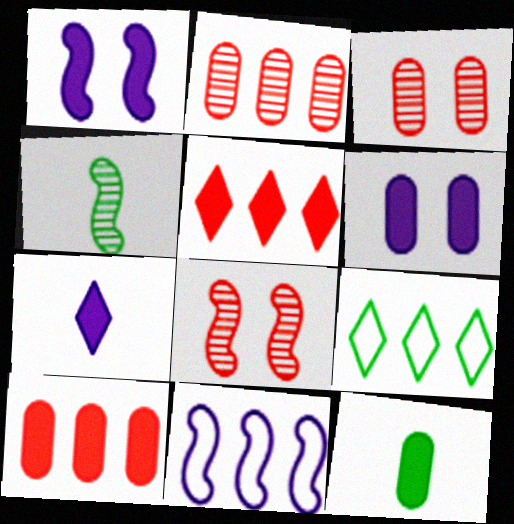[[1, 5, 12], 
[6, 10, 12]]